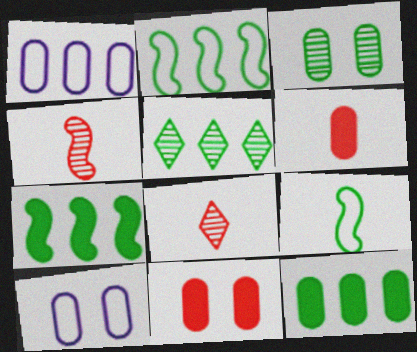[[1, 3, 6], 
[2, 5, 12], 
[3, 10, 11], 
[7, 8, 10]]